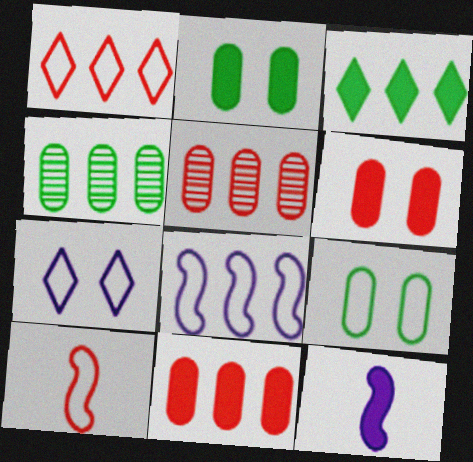[[3, 5, 8], 
[3, 6, 12]]